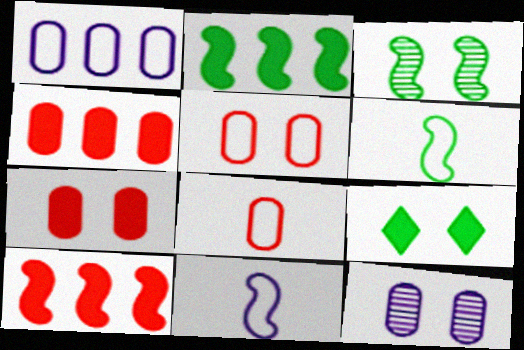[[2, 3, 6], 
[3, 10, 11]]